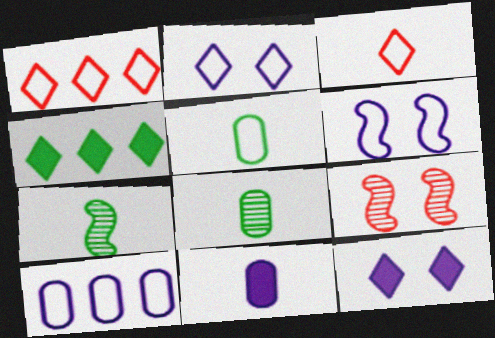[[1, 5, 6], 
[3, 7, 11]]